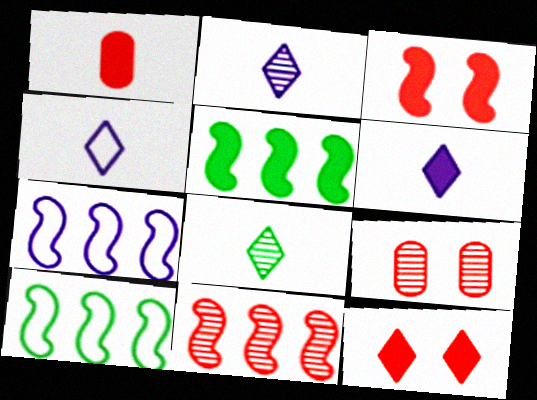[[2, 4, 6], 
[4, 5, 9], 
[5, 7, 11], 
[6, 9, 10]]